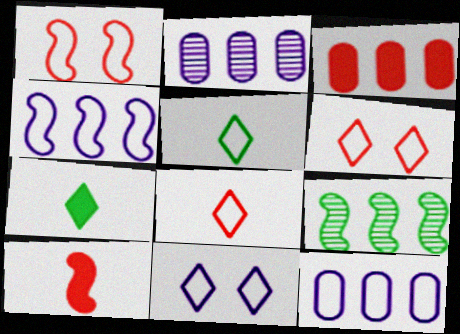[[1, 2, 7], 
[1, 5, 12]]